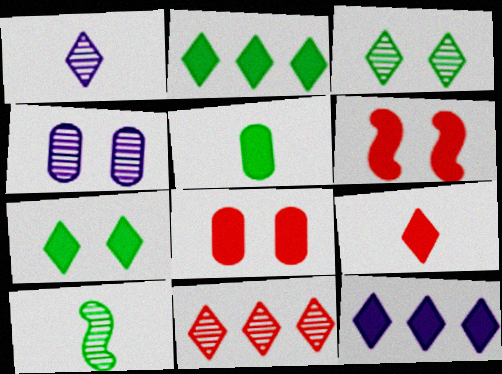[[1, 3, 11], 
[4, 10, 11], 
[5, 6, 12], 
[7, 9, 12]]